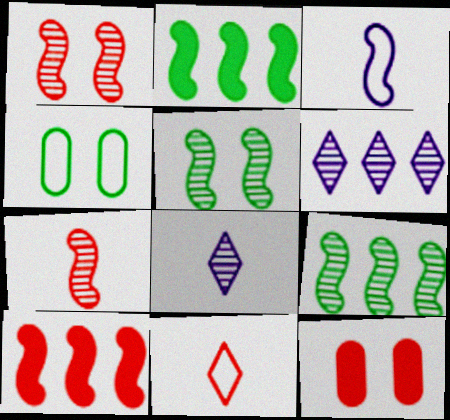[[1, 2, 3], 
[3, 5, 10], 
[4, 8, 10]]